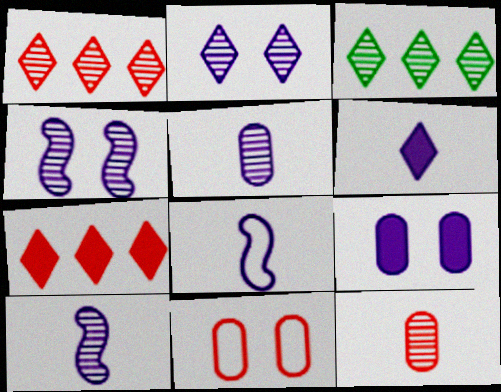[[3, 4, 12], 
[5, 6, 8]]